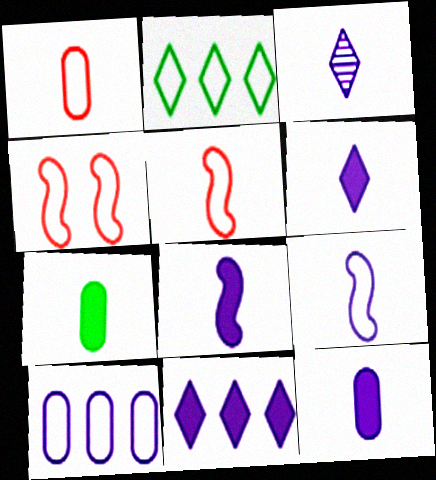[[3, 5, 7], 
[3, 9, 12], 
[6, 8, 12]]